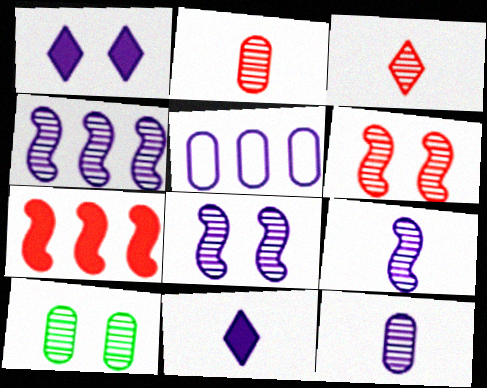[[1, 5, 9], 
[3, 4, 10], 
[4, 8, 9], 
[5, 8, 11]]